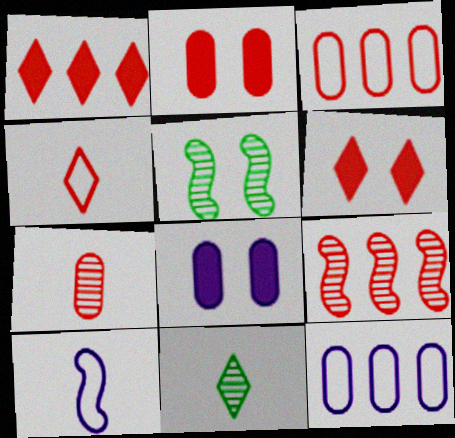[[1, 3, 9], 
[2, 3, 7], 
[2, 4, 9]]